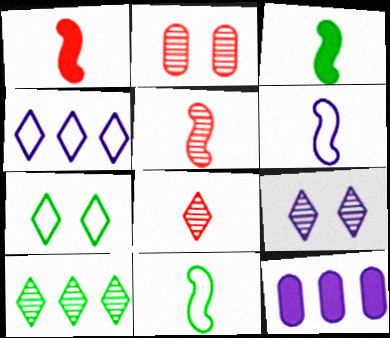[[2, 3, 4], 
[3, 5, 6], 
[5, 7, 12], 
[6, 9, 12], 
[8, 9, 10]]